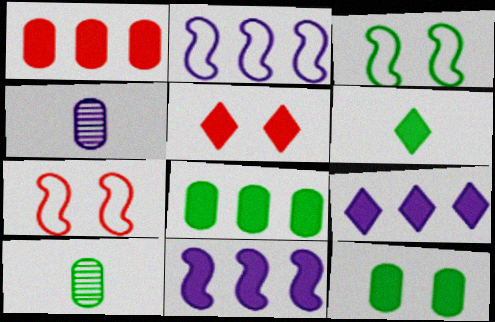[[2, 5, 10], 
[5, 6, 9], 
[7, 9, 10]]